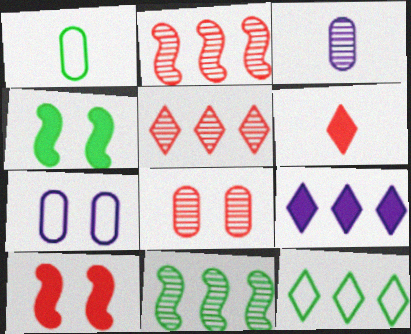[[3, 10, 12], 
[5, 9, 12], 
[6, 7, 11]]